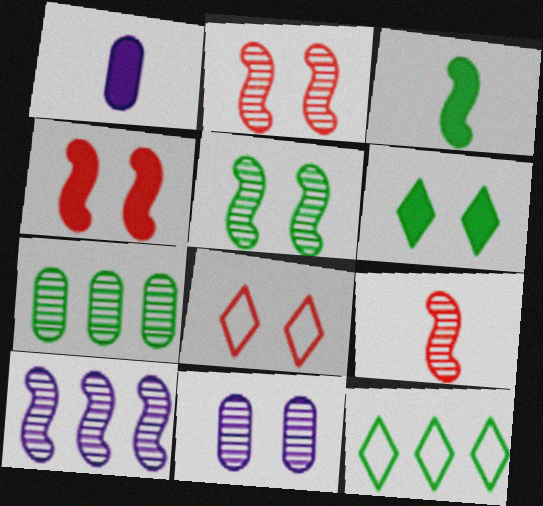[[1, 2, 12], 
[5, 9, 10]]